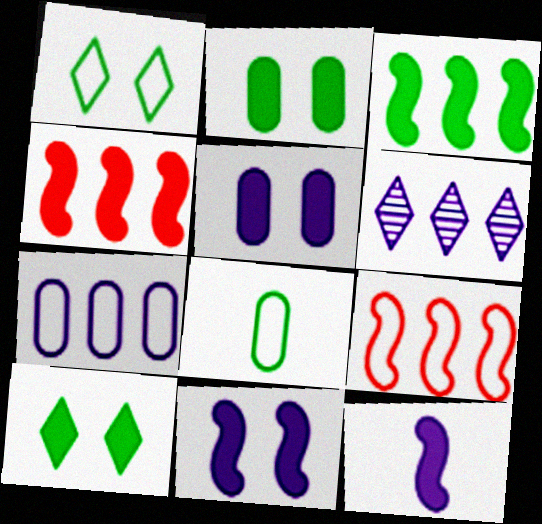[]